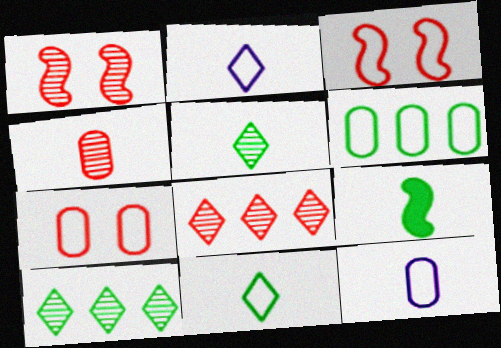[[1, 4, 8], 
[2, 3, 6], 
[2, 4, 9], 
[6, 7, 12]]